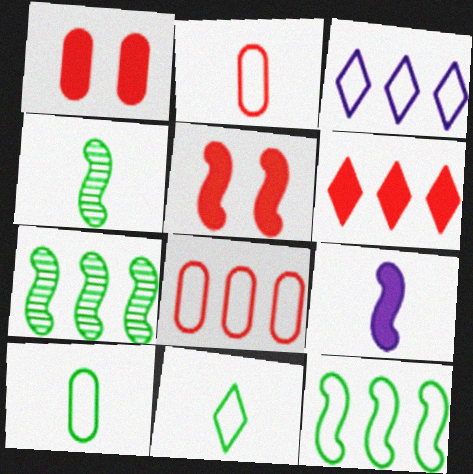[[1, 3, 4], 
[3, 8, 12]]